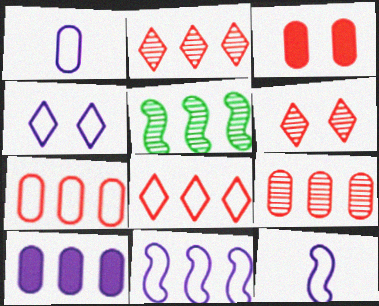[[1, 4, 11], 
[5, 8, 10]]